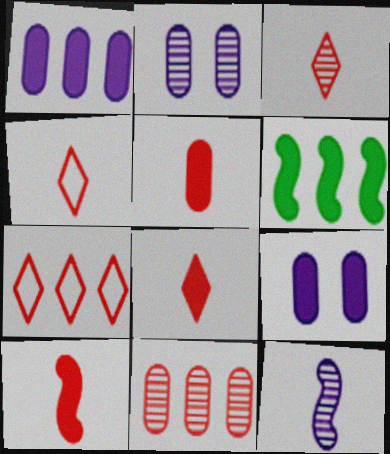[[2, 4, 6], 
[3, 4, 8], 
[5, 8, 10], 
[6, 8, 9]]